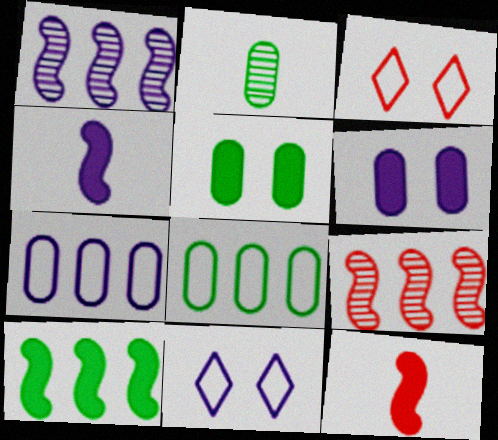[[2, 5, 8]]